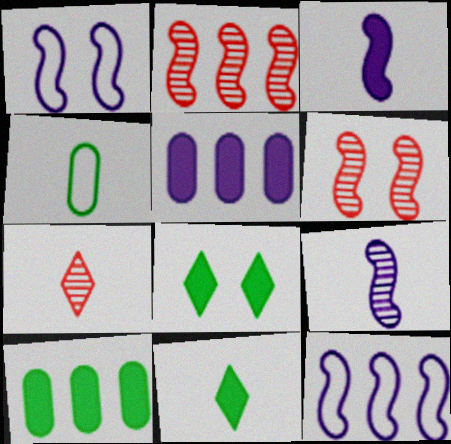[[1, 7, 10], 
[3, 4, 7]]